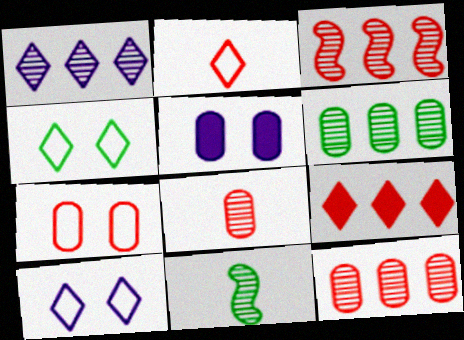[[1, 3, 6]]